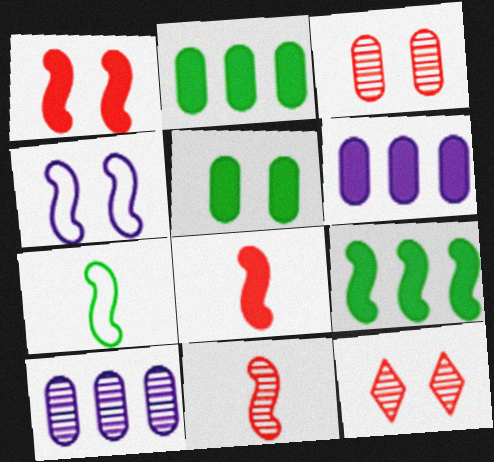[[4, 5, 12], 
[4, 9, 11], 
[6, 7, 12]]